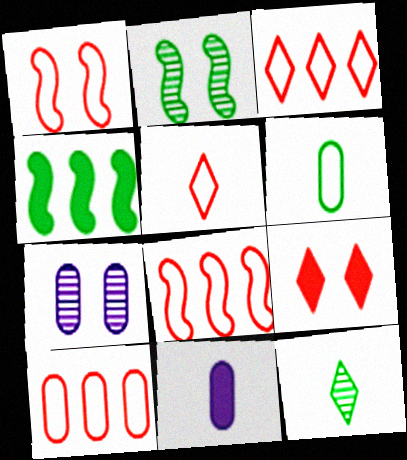[[1, 5, 10], 
[2, 3, 11], 
[3, 8, 10], 
[4, 5, 7], 
[4, 9, 11]]